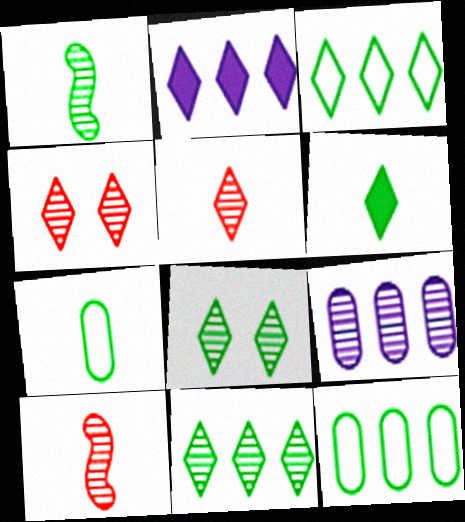[[1, 4, 9], 
[1, 6, 7], 
[3, 6, 8], 
[8, 9, 10]]